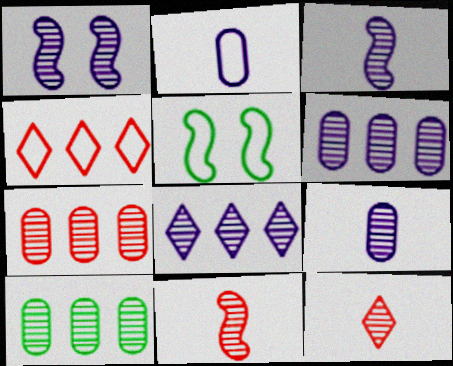[[1, 8, 9], 
[1, 10, 12], 
[2, 4, 5], 
[6, 7, 10]]